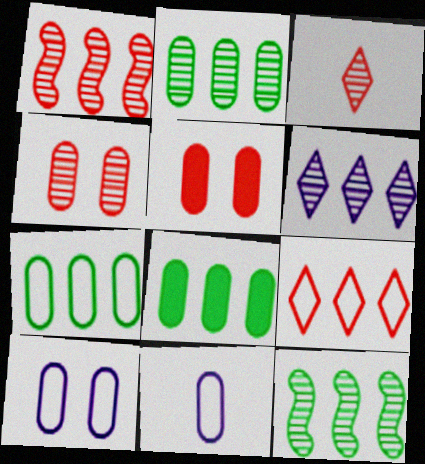[[1, 2, 6], 
[1, 3, 4], 
[2, 5, 11], 
[2, 7, 8], 
[4, 8, 11]]